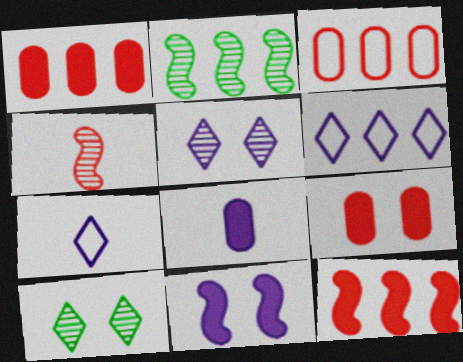[[1, 2, 6], 
[2, 7, 9]]